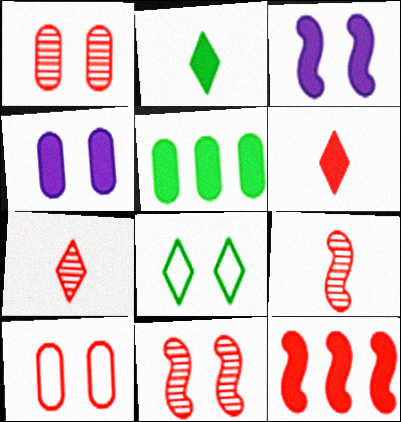[[1, 3, 8], 
[2, 4, 12], 
[3, 5, 6], 
[4, 8, 11], 
[7, 10, 12]]